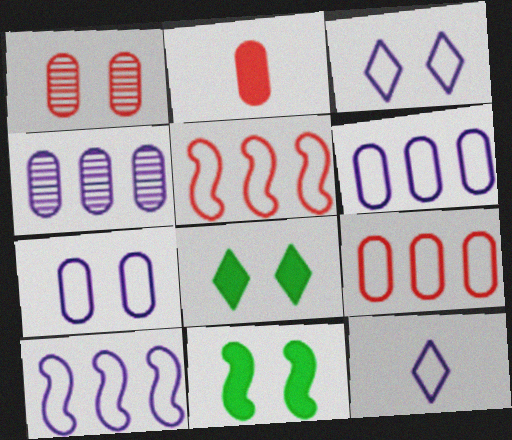[[1, 2, 9], 
[1, 3, 11], 
[7, 10, 12]]